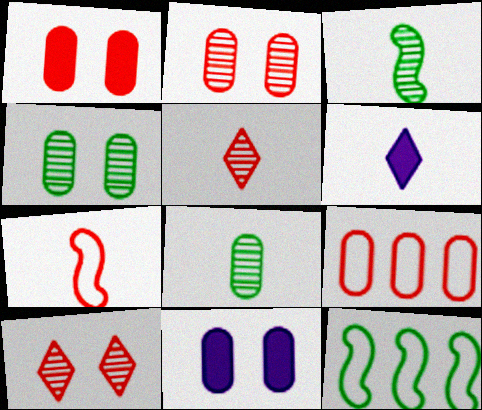[[2, 6, 12], 
[5, 11, 12], 
[6, 7, 8], 
[8, 9, 11]]